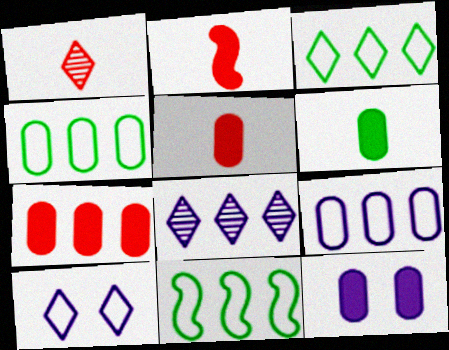[[1, 11, 12], 
[3, 4, 11], 
[6, 7, 12], 
[7, 8, 11]]